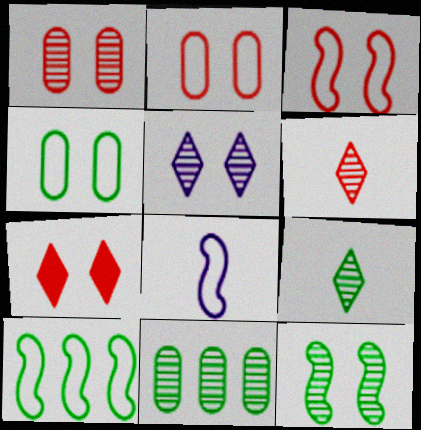[[1, 3, 7], 
[1, 5, 12], 
[3, 8, 10], 
[7, 8, 11], 
[9, 11, 12]]